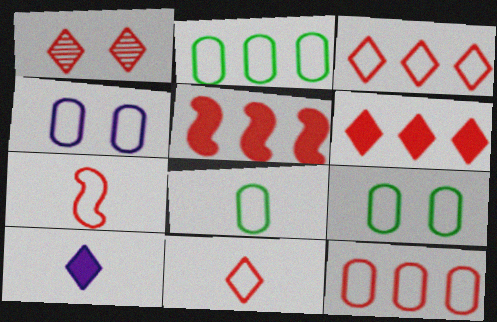[[1, 6, 11], 
[2, 8, 9], 
[4, 8, 12]]